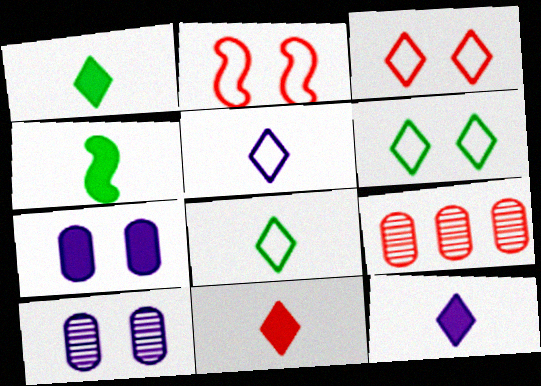[[1, 11, 12], 
[2, 9, 11]]